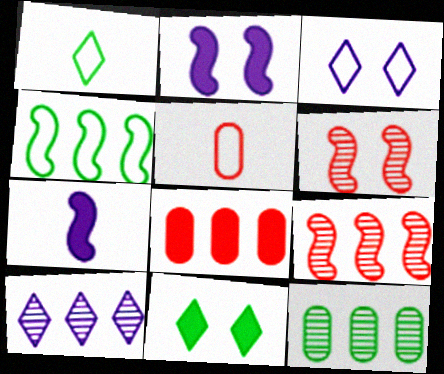[[3, 4, 5], 
[4, 6, 7], 
[4, 8, 10], 
[7, 8, 11], 
[9, 10, 12]]